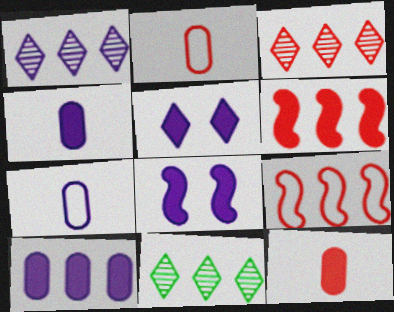[[1, 3, 11], 
[1, 7, 8], 
[2, 8, 11], 
[9, 10, 11]]